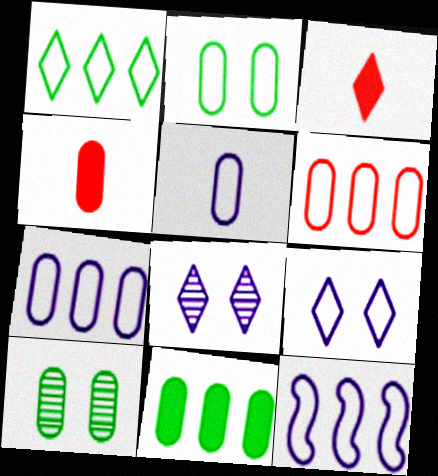[[1, 3, 8], 
[1, 6, 12], 
[2, 5, 6], 
[3, 10, 12], 
[4, 7, 10], 
[5, 9, 12]]